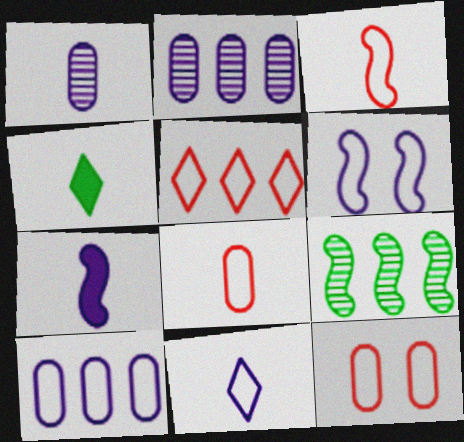[[1, 3, 4], 
[1, 7, 11], 
[3, 5, 12], 
[6, 10, 11]]